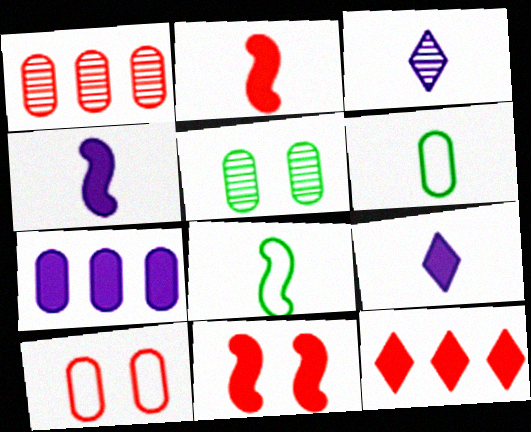[[2, 3, 6]]